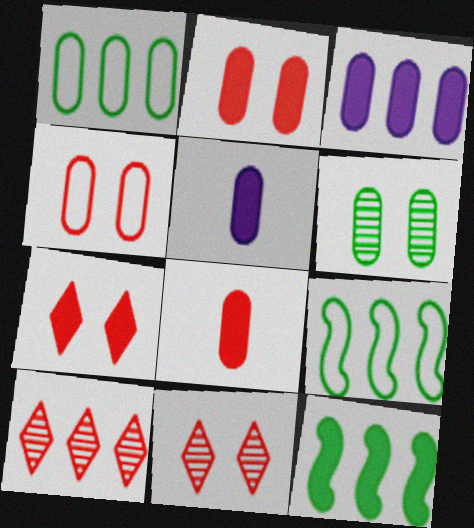[[3, 9, 10], 
[5, 7, 12], 
[5, 9, 11]]